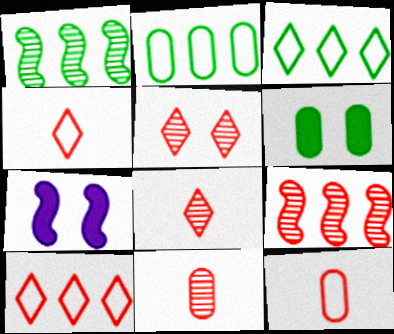[[2, 7, 8], 
[3, 7, 11], 
[5, 9, 11]]